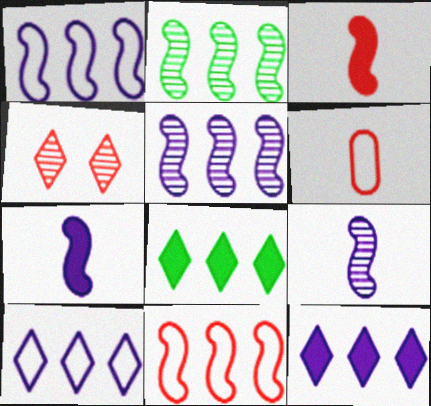[]